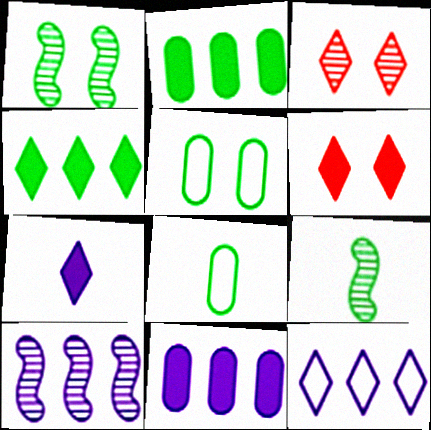[[1, 4, 8], 
[4, 5, 9], 
[4, 6, 7], 
[6, 8, 10], 
[10, 11, 12]]